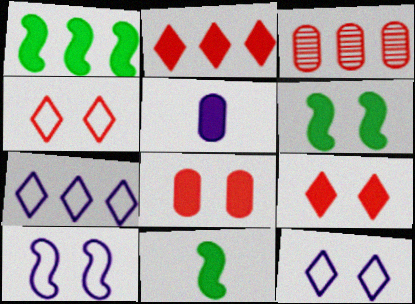[[1, 3, 7], 
[1, 5, 9], 
[1, 6, 11], 
[2, 5, 6], 
[3, 11, 12]]